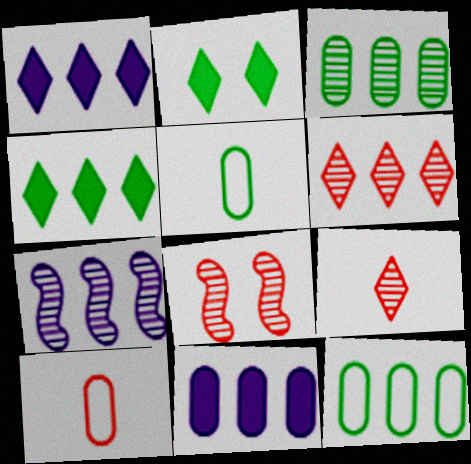[[1, 5, 8], 
[2, 7, 10], 
[3, 6, 7]]